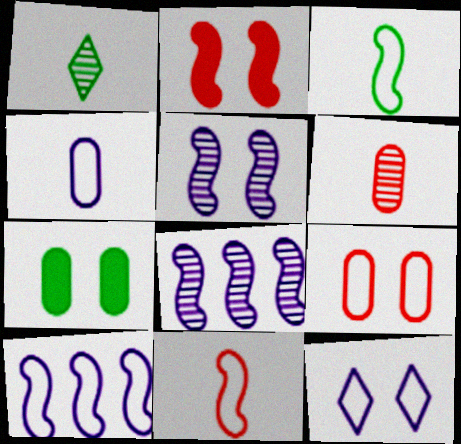[[2, 3, 8], 
[4, 10, 12]]